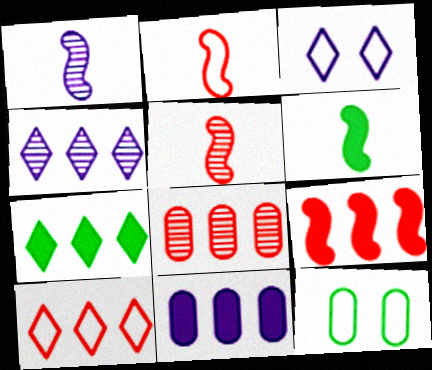[[1, 2, 6], 
[1, 3, 11], 
[3, 6, 8], 
[4, 7, 10], 
[7, 9, 11], 
[8, 9, 10]]